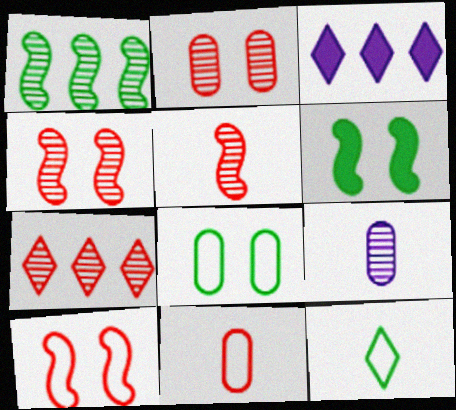[[2, 5, 7], 
[3, 5, 8]]